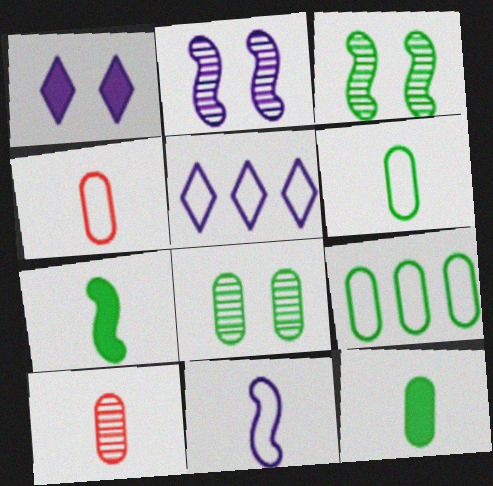[[8, 9, 12]]